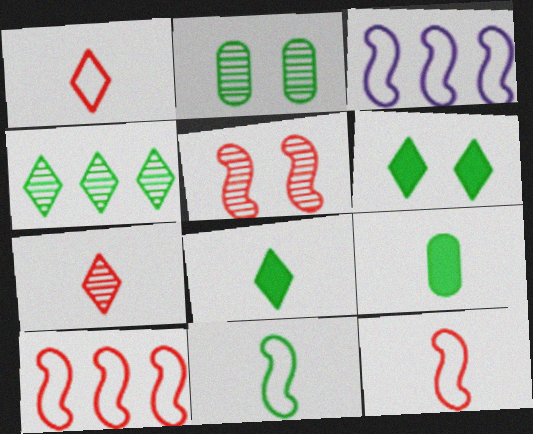[]